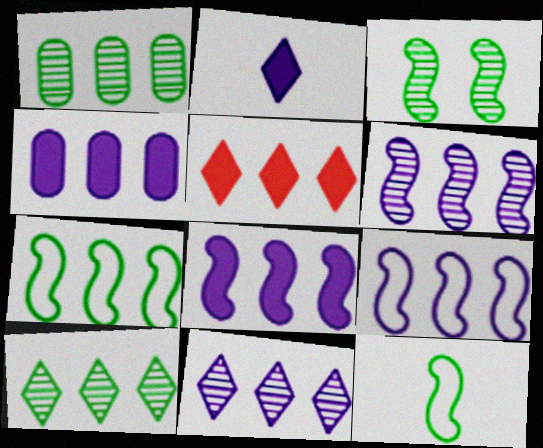[[1, 5, 9], 
[4, 9, 11], 
[6, 8, 9]]